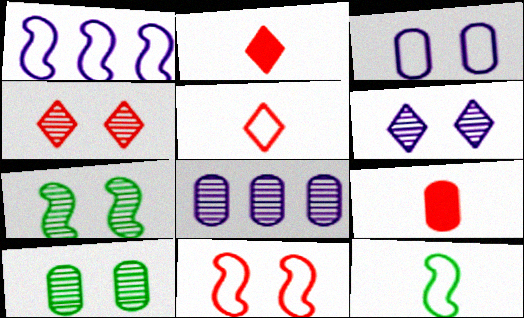[[1, 2, 10], 
[1, 11, 12]]